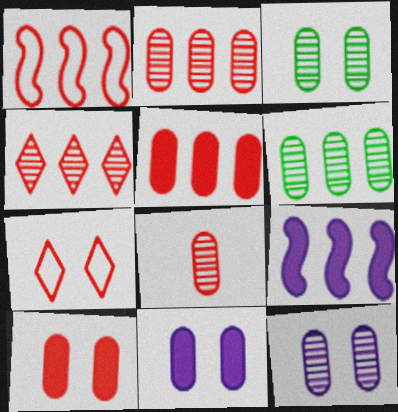[[1, 4, 5], 
[6, 8, 12]]